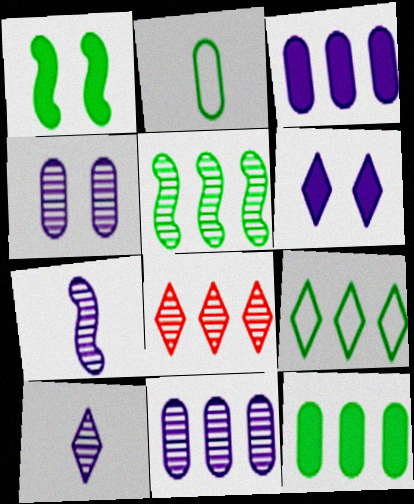[[5, 8, 11], 
[5, 9, 12]]